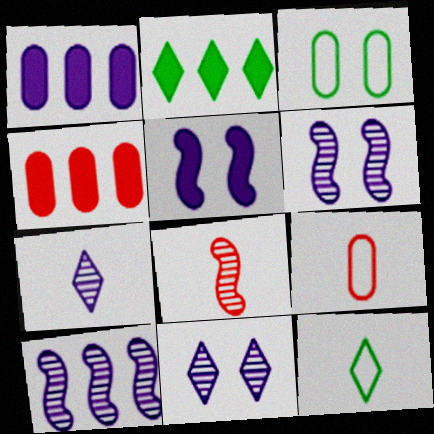[[2, 6, 9], 
[4, 6, 12]]